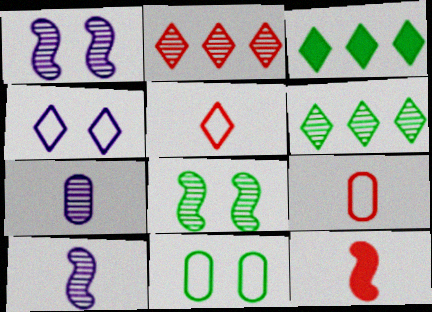[[1, 3, 9], 
[2, 7, 8]]